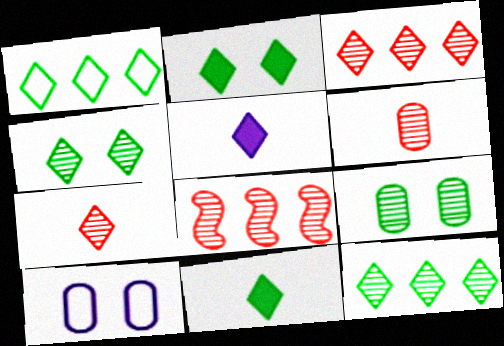[[1, 4, 11], 
[8, 10, 11]]